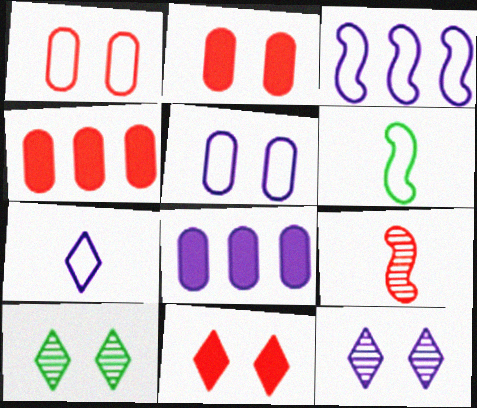[[3, 5, 7], 
[4, 6, 12]]